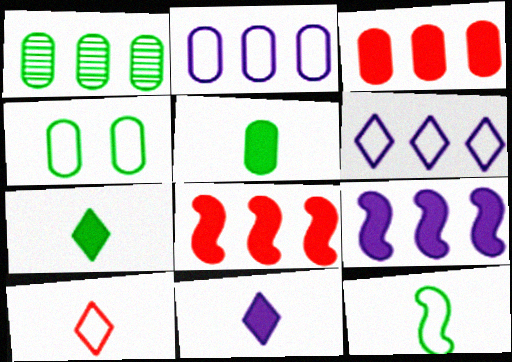[[1, 2, 3], 
[1, 4, 5], 
[1, 6, 8]]